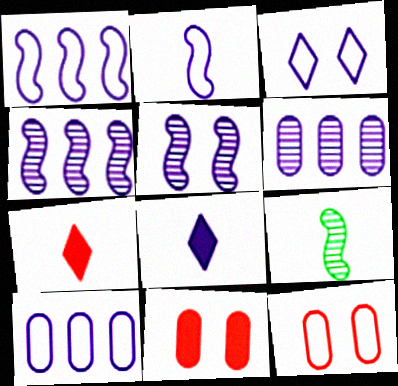[[2, 3, 10], 
[5, 8, 10]]